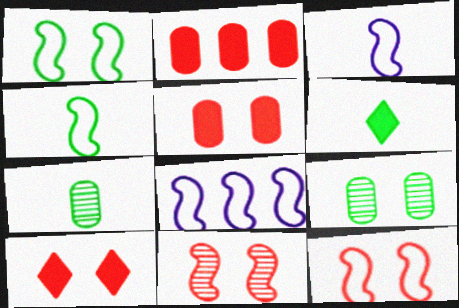[[4, 6, 7], 
[4, 8, 12], 
[7, 8, 10]]